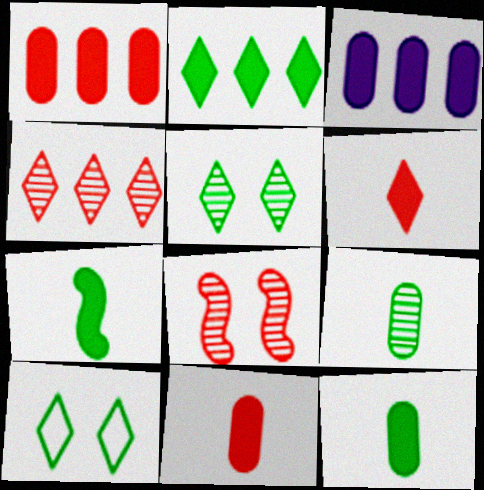[]